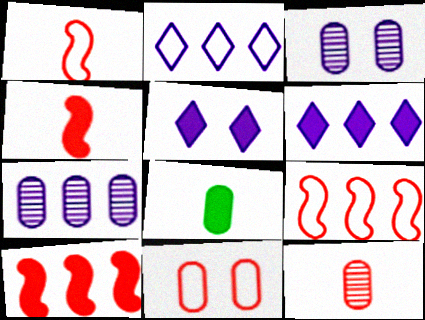[[5, 8, 10], 
[7, 8, 11]]